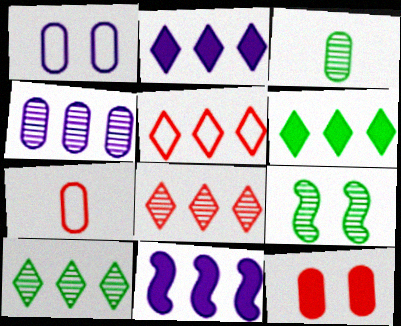[[2, 5, 10], 
[2, 7, 9], 
[3, 9, 10]]